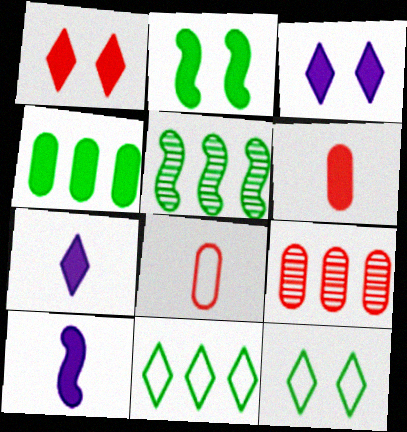[[1, 4, 10], 
[3, 5, 8], 
[4, 5, 11], 
[9, 10, 12]]